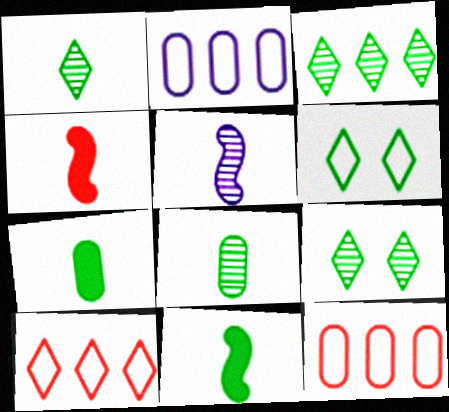[[1, 3, 9], 
[2, 4, 9]]